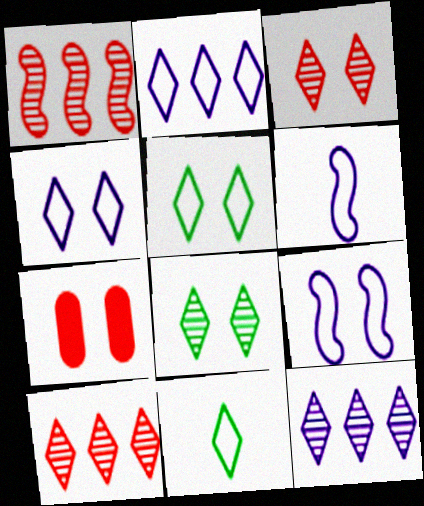[[7, 8, 9]]